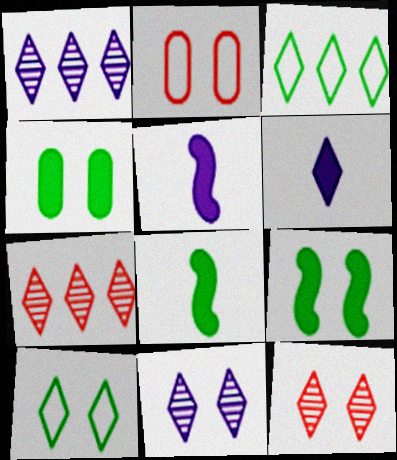[[1, 2, 8], 
[2, 9, 11], 
[3, 6, 12], 
[6, 7, 10]]